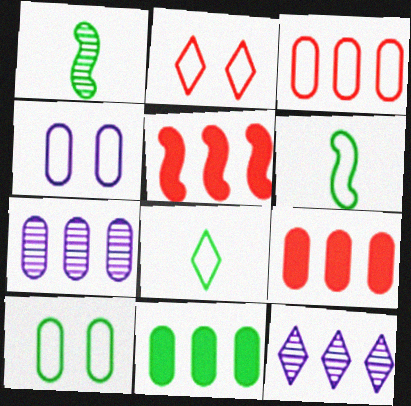[[3, 7, 11]]